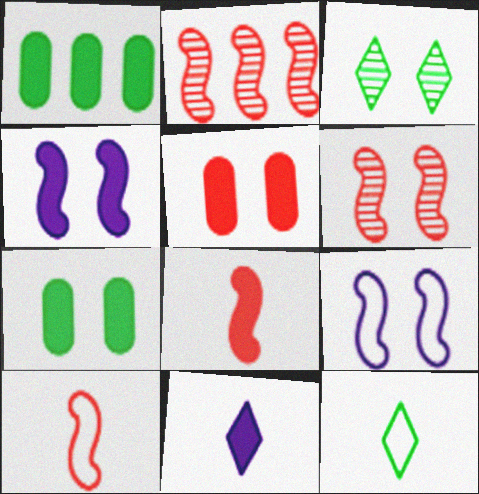[[3, 5, 9]]